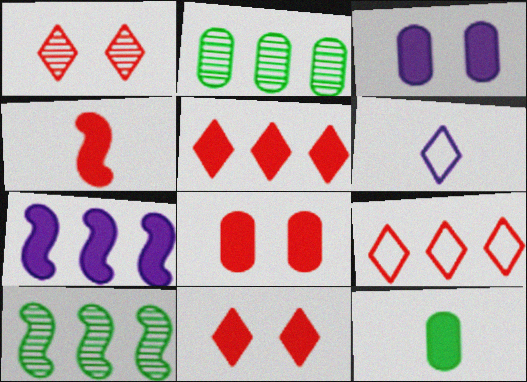[[2, 7, 9], 
[4, 5, 8], 
[6, 8, 10], 
[7, 11, 12]]